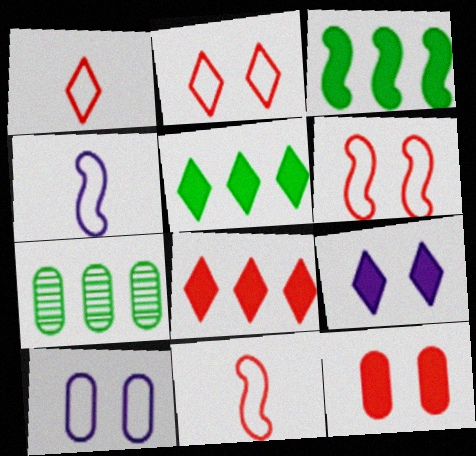[[7, 9, 11]]